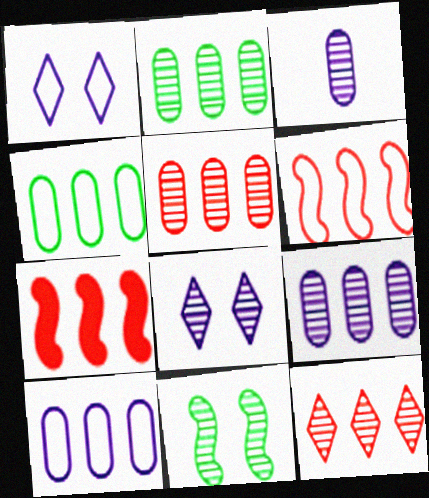[[2, 5, 9], 
[3, 11, 12]]